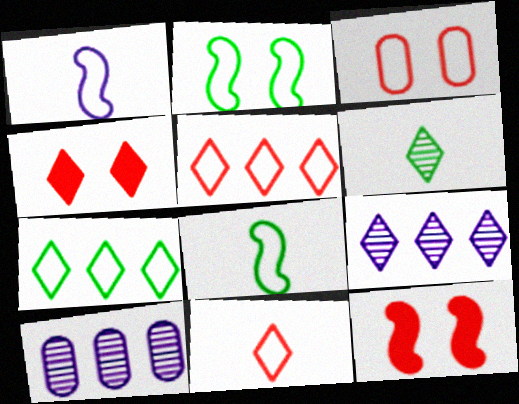[[1, 3, 7], 
[4, 8, 10]]